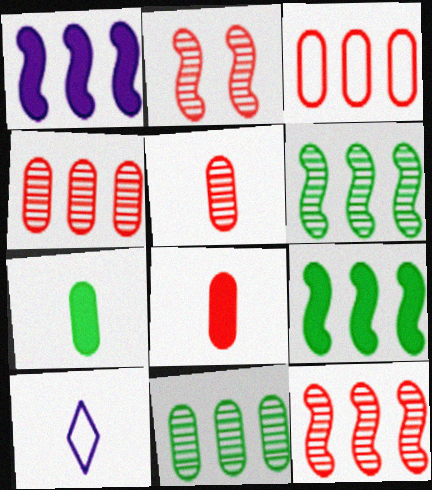[]